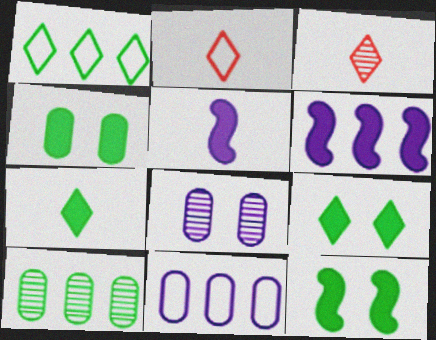[[3, 11, 12], 
[4, 9, 12]]